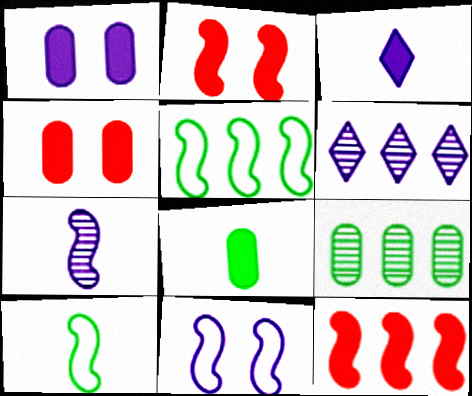[[2, 5, 7], 
[4, 6, 10]]